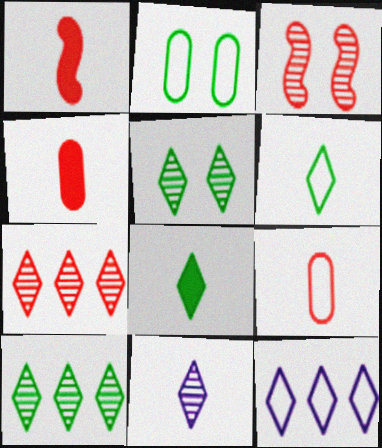[[5, 7, 11]]